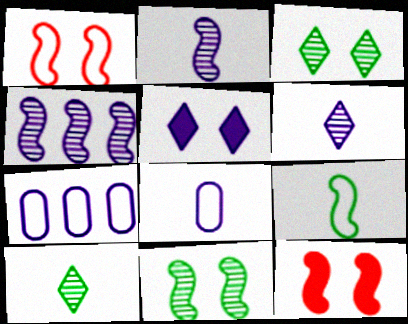[[2, 5, 7], 
[4, 5, 8], 
[4, 9, 12], 
[7, 10, 12]]